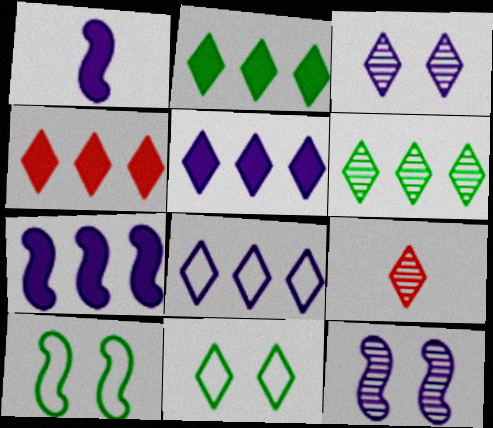[[2, 4, 5], 
[3, 6, 9], 
[4, 6, 8], 
[5, 9, 11]]